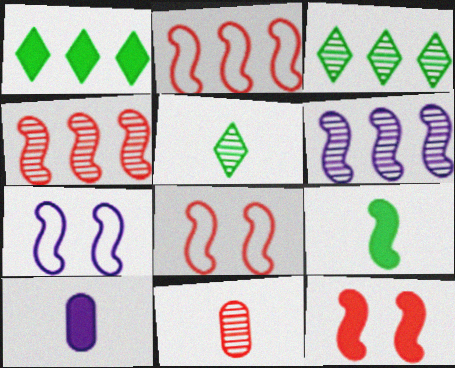[[1, 7, 11], 
[1, 10, 12], 
[3, 8, 10], 
[4, 7, 9], 
[6, 8, 9]]